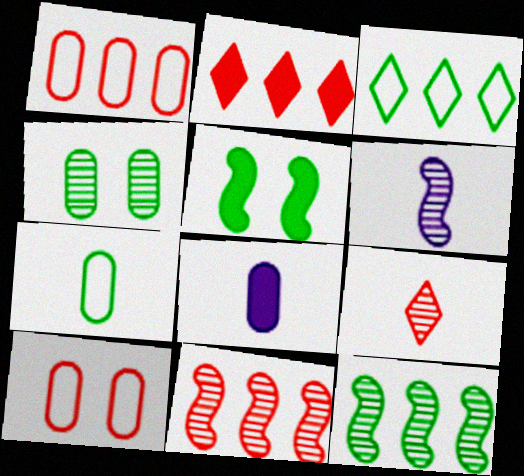[[1, 2, 11], 
[1, 4, 8], 
[2, 5, 8]]